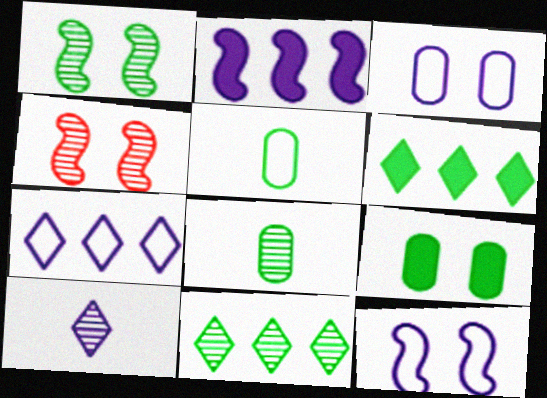[[1, 5, 6], 
[1, 8, 11], 
[2, 3, 10]]